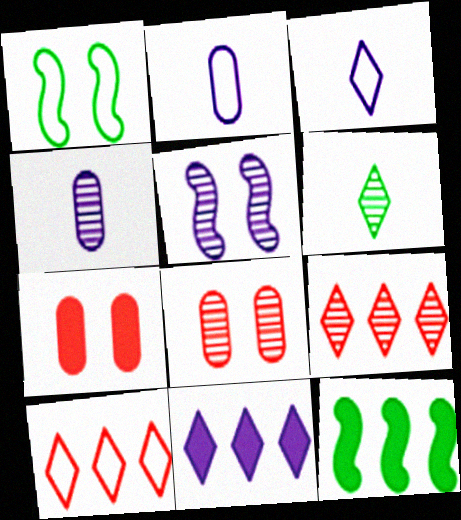[[1, 2, 10], 
[2, 5, 11], 
[3, 8, 12]]